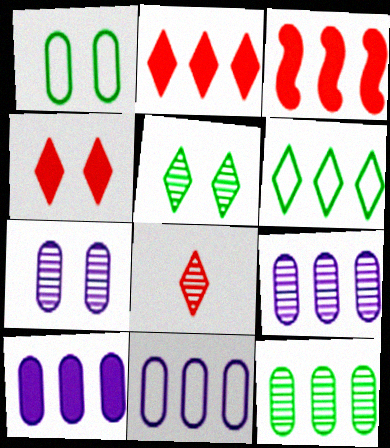[[3, 6, 9], 
[9, 10, 11]]